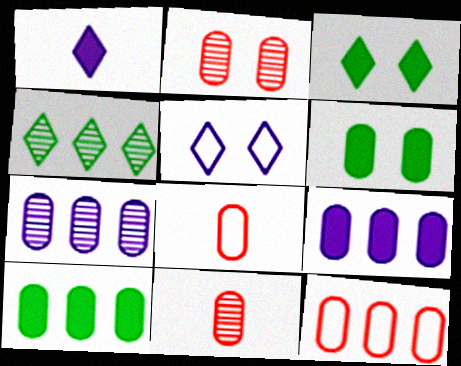[[6, 7, 8], 
[7, 10, 12]]